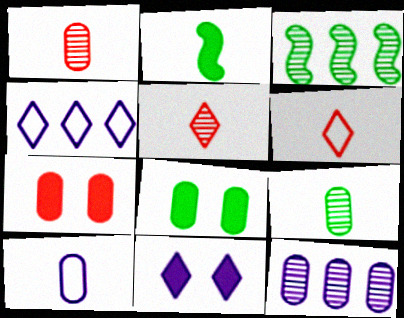[[2, 5, 10]]